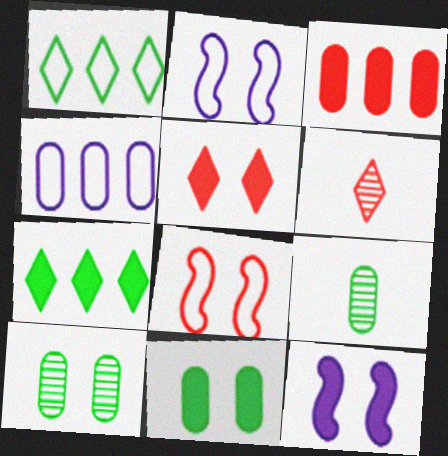[[2, 5, 10], 
[3, 6, 8], 
[5, 11, 12]]